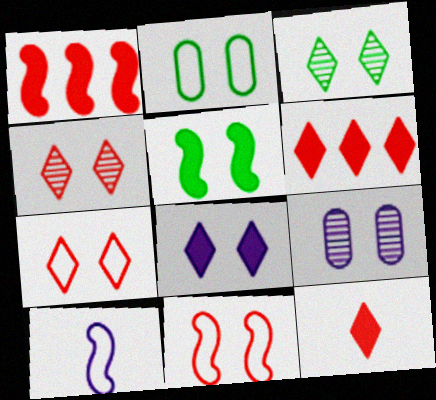[[2, 3, 5], 
[3, 7, 8], 
[5, 7, 9]]